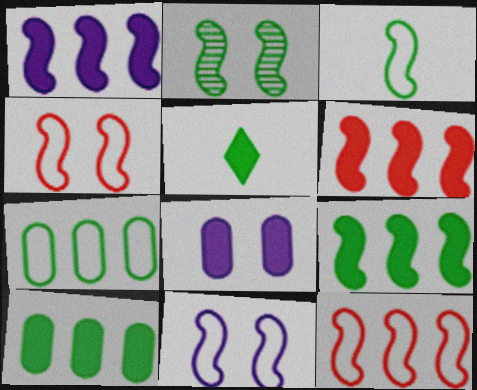[[1, 6, 9], 
[2, 3, 9], 
[2, 5, 7], 
[3, 11, 12], 
[5, 6, 8]]